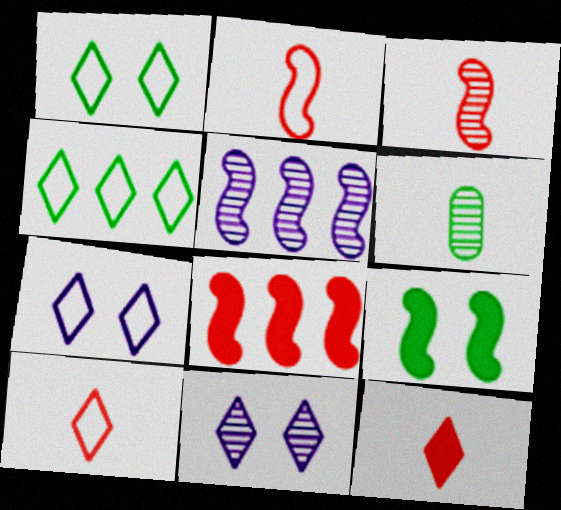[[2, 5, 9], 
[4, 6, 9], 
[4, 7, 10], 
[4, 11, 12], 
[6, 7, 8]]